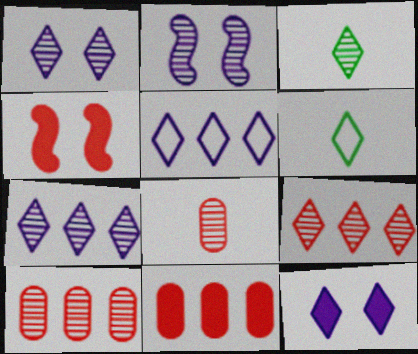[[1, 3, 9], 
[2, 3, 10], 
[2, 6, 11], 
[6, 9, 12]]